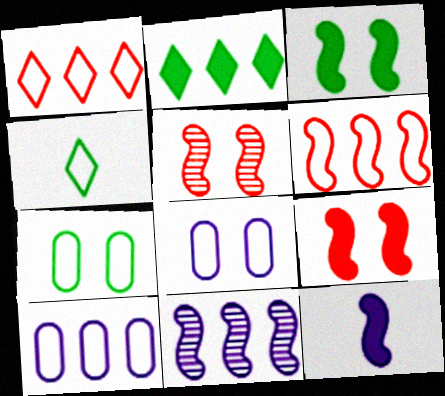[[4, 6, 8]]